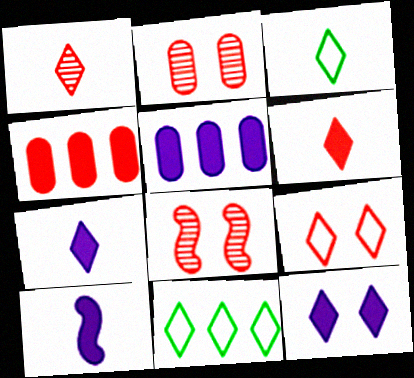[[1, 3, 7], 
[1, 11, 12], 
[2, 10, 11], 
[3, 5, 8], 
[5, 10, 12]]